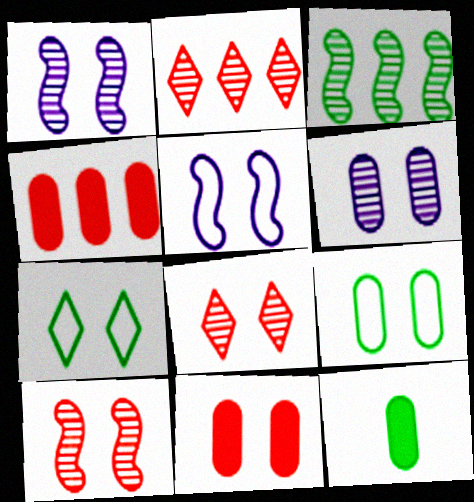[[1, 7, 11], 
[2, 5, 12], 
[3, 7, 12], 
[6, 9, 11]]